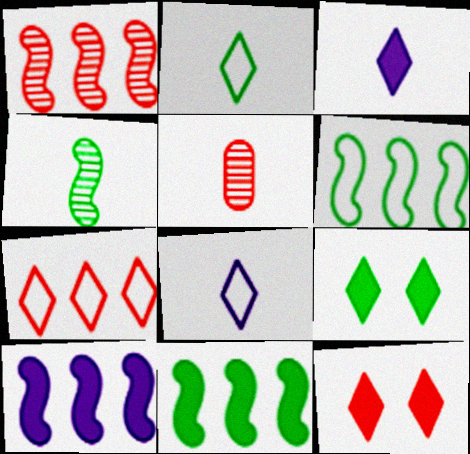[[1, 6, 10]]